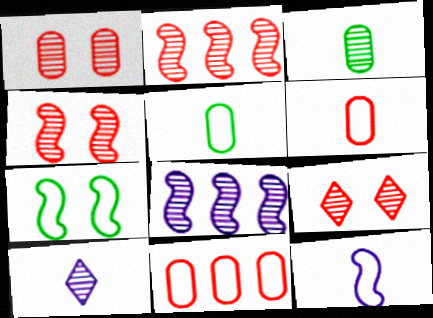[[1, 4, 9], 
[3, 8, 9]]